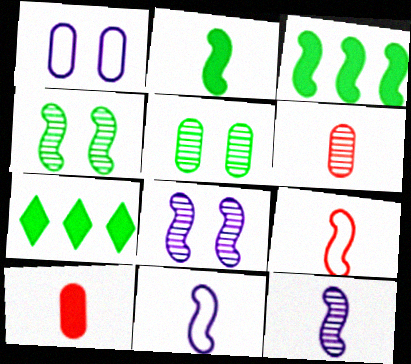[[2, 9, 12], 
[3, 8, 9]]